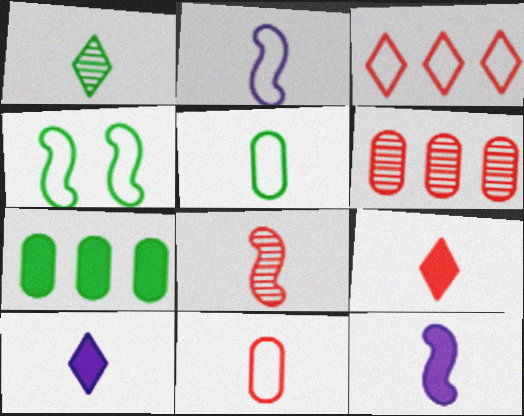[[1, 4, 7], 
[1, 11, 12], 
[4, 6, 10], 
[5, 8, 10], 
[8, 9, 11]]